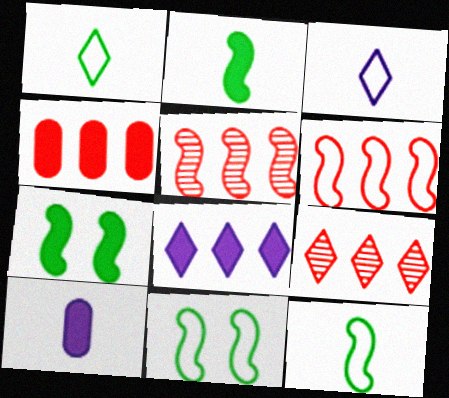[[4, 6, 9], 
[9, 10, 11]]